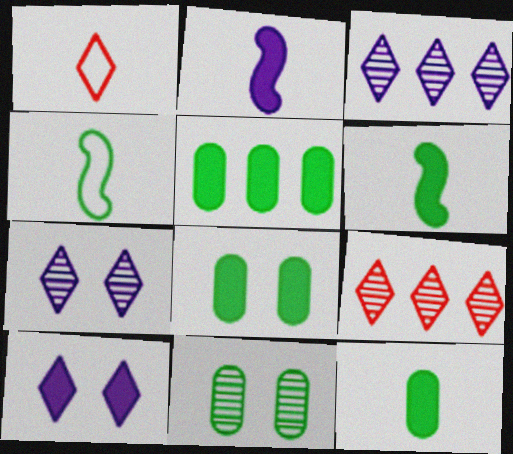[[5, 8, 12]]